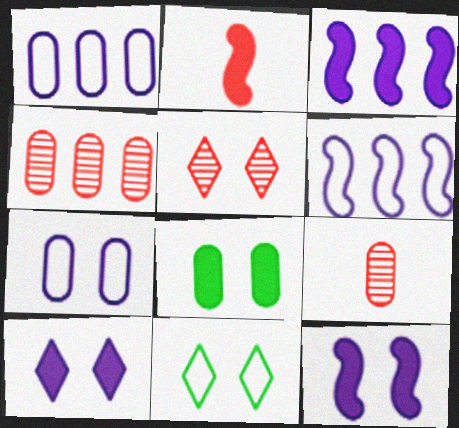[[1, 8, 9], 
[3, 9, 11], 
[5, 10, 11]]